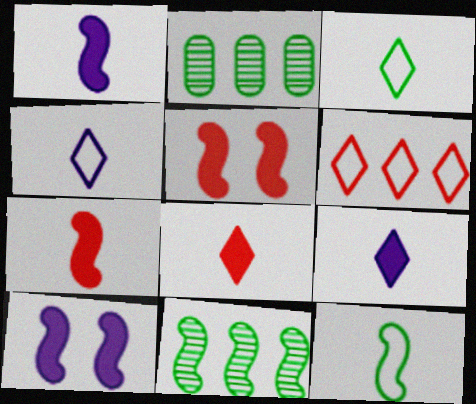[[2, 4, 5]]